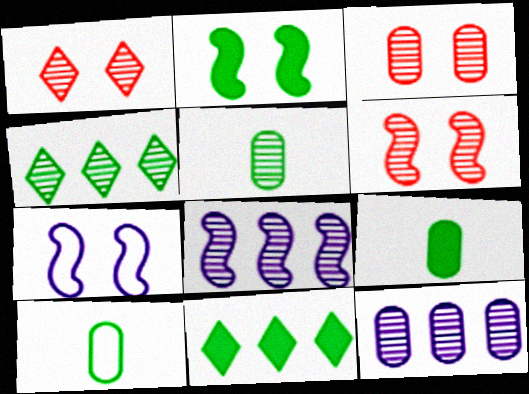[[1, 3, 6], 
[1, 5, 8], 
[2, 4, 10], 
[2, 6, 7], 
[2, 9, 11], 
[3, 5, 12], 
[5, 9, 10]]